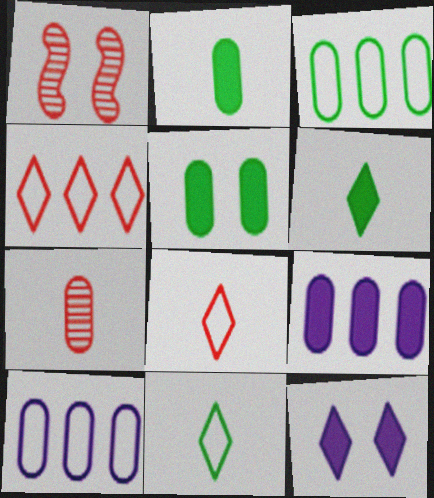[[1, 6, 10], 
[1, 9, 11], 
[5, 7, 10]]